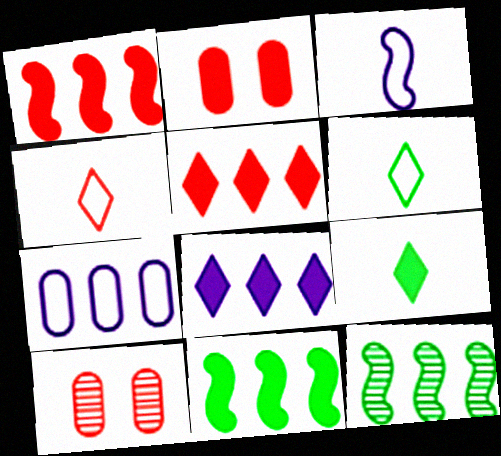[[1, 4, 10], 
[5, 7, 12]]